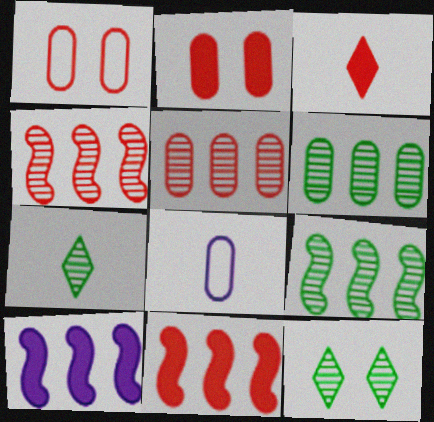[[1, 3, 4], 
[1, 7, 10], 
[2, 3, 11], 
[2, 6, 8], 
[8, 11, 12]]